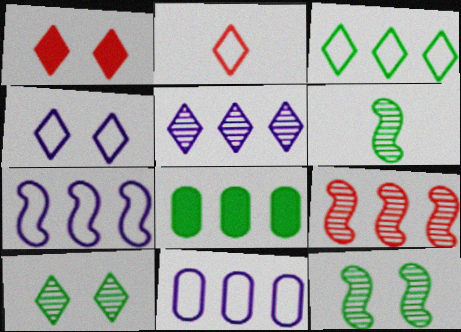[[1, 4, 10], 
[1, 6, 11], 
[2, 3, 4]]